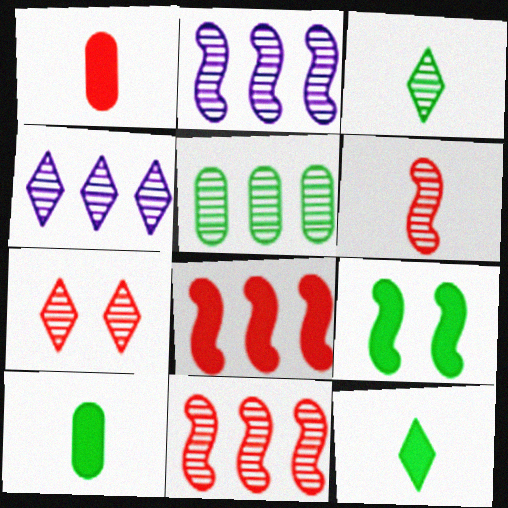[[3, 4, 7], 
[4, 5, 11]]